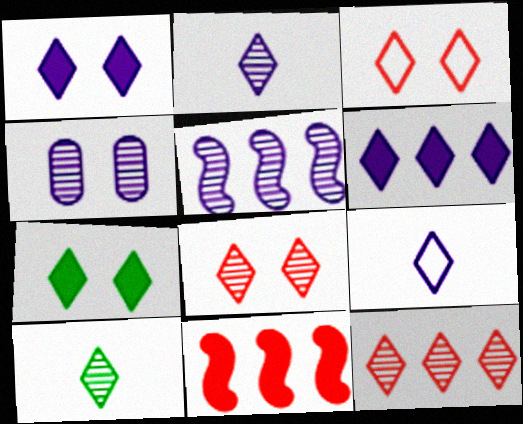[[2, 4, 5], 
[3, 6, 10], 
[7, 9, 12]]